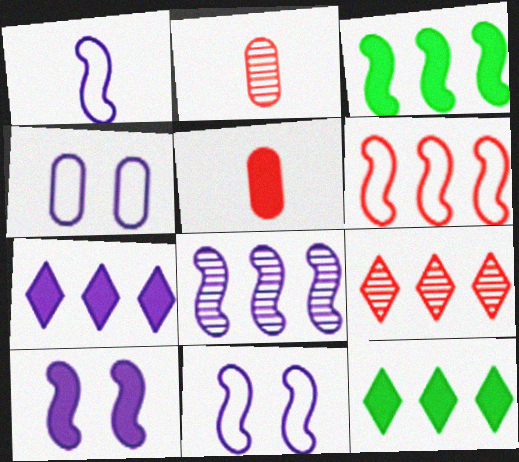[[1, 8, 10], 
[2, 11, 12], 
[3, 6, 8], 
[5, 10, 12]]